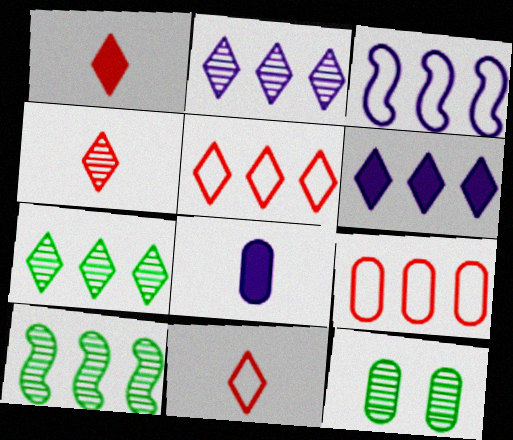[[1, 3, 12], 
[1, 4, 11], 
[5, 6, 7], 
[6, 9, 10], 
[8, 9, 12]]